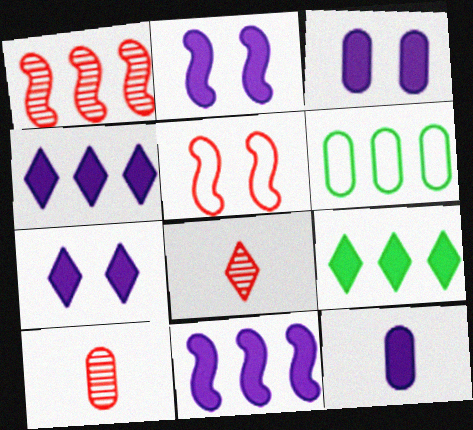[[1, 4, 6], 
[2, 3, 7], 
[2, 4, 12], 
[2, 6, 8], 
[3, 6, 10], 
[7, 11, 12]]